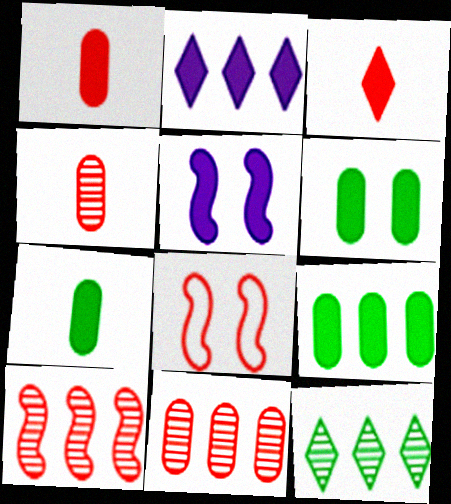[[3, 5, 9], 
[3, 8, 11], 
[6, 7, 9]]